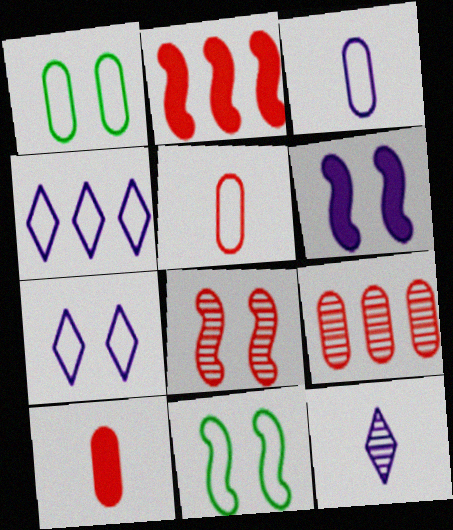[[1, 2, 12], 
[4, 5, 11], 
[6, 8, 11]]